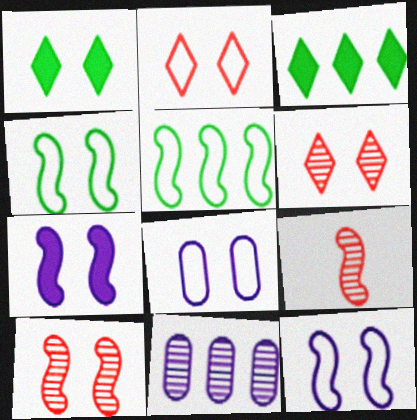[[1, 8, 10], 
[2, 4, 8], 
[3, 8, 9], 
[4, 7, 10], 
[5, 7, 9]]